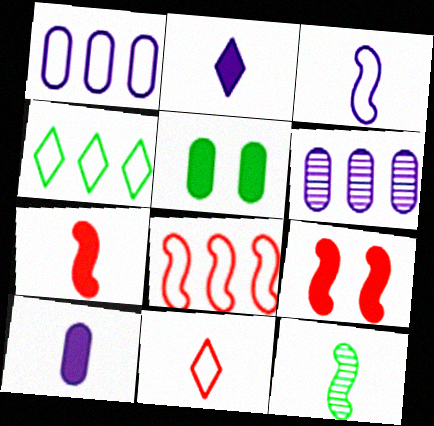[[1, 4, 8], 
[3, 7, 12], 
[4, 5, 12], 
[10, 11, 12]]